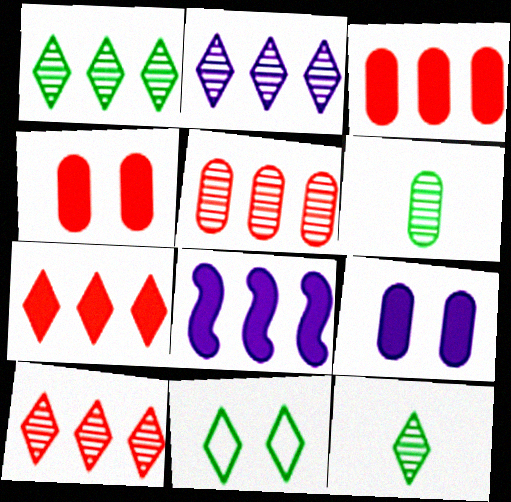[[1, 2, 10]]